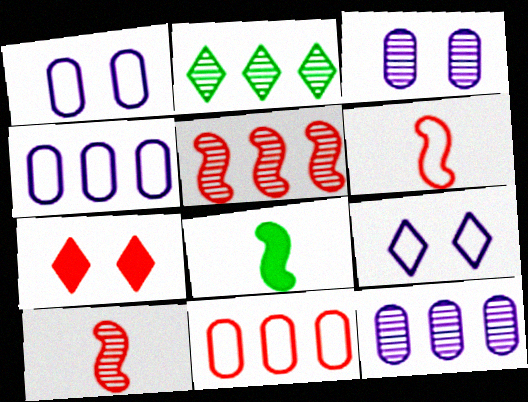[[2, 3, 10], 
[2, 5, 12], 
[7, 10, 11]]